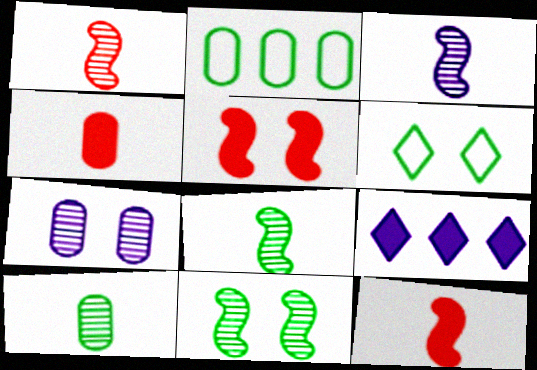[[1, 3, 8], 
[2, 4, 7], 
[5, 6, 7]]